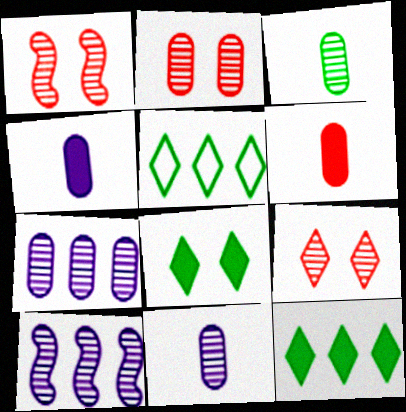[[1, 2, 9], 
[1, 4, 5], 
[2, 3, 7], 
[3, 9, 10]]